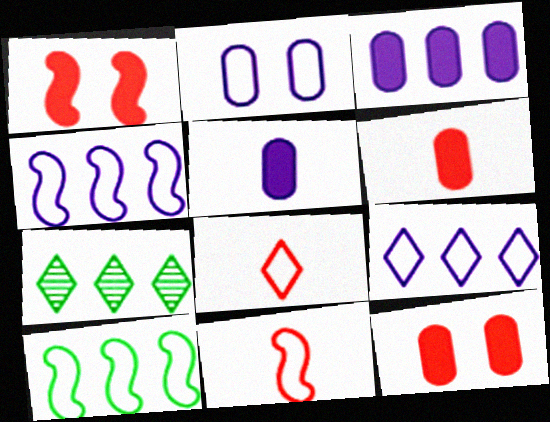[[2, 8, 10]]